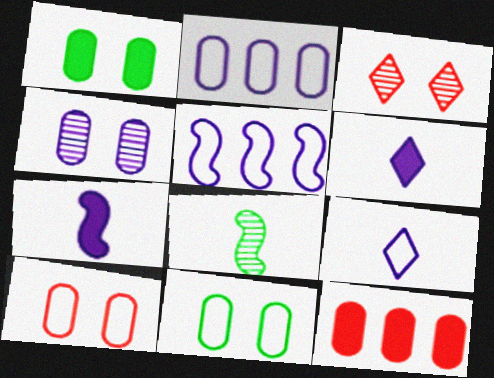[[1, 4, 10], 
[4, 5, 6]]